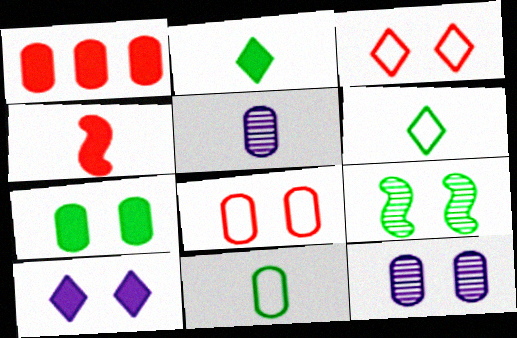[[1, 11, 12], 
[4, 5, 6], 
[7, 8, 12], 
[8, 9, 10]]